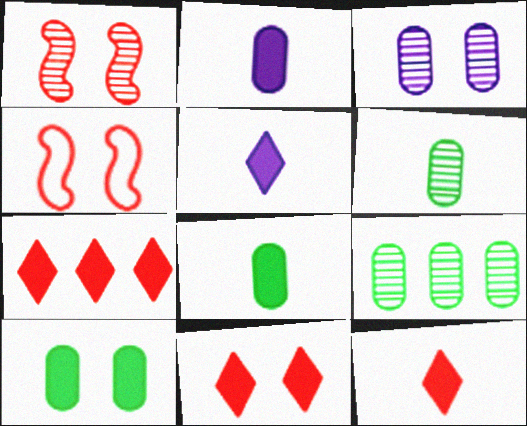[[4, 5, 9], 
[7, 11, 12]]